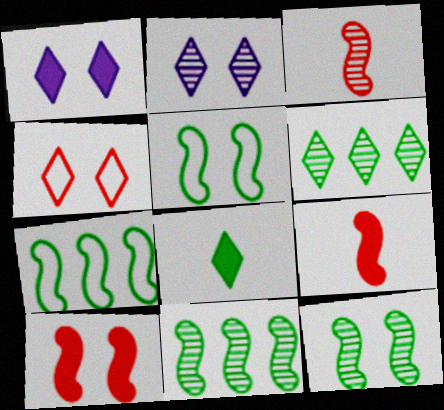[]